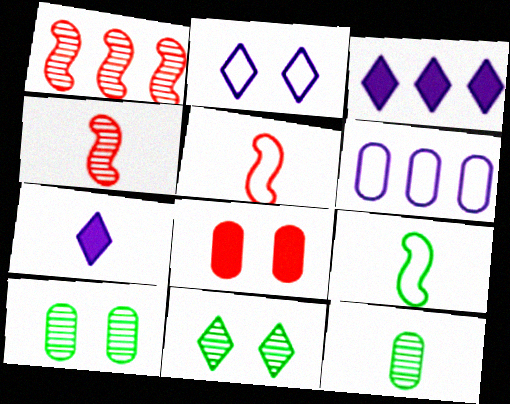[[3, 5, 10], 
[5, 7, 12], 
[6, 8, 12]]